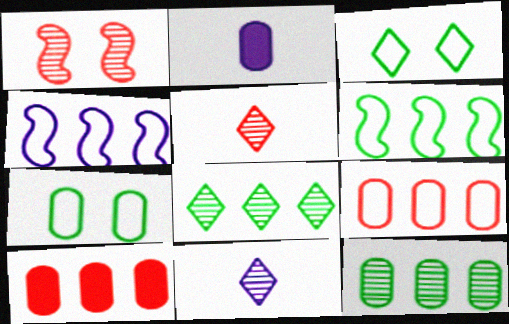[[1, 11, 12], 
[4, 8, 10]]